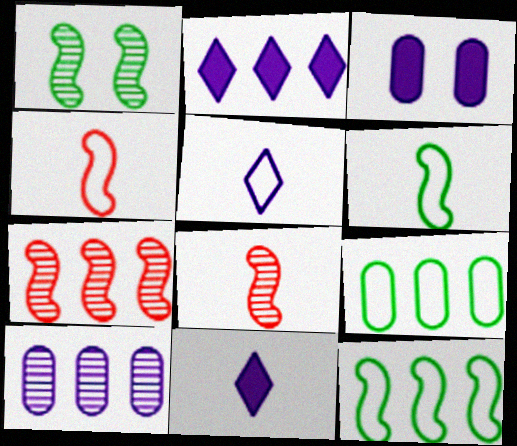[[2, 7, 9]]